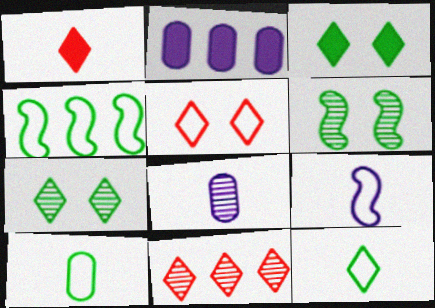[[1, 5, 11], 
[2, 4, 11], 
[6, 8, 11]]